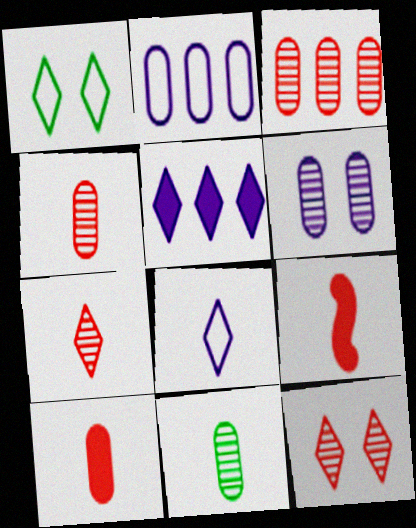[[1, 5, 7], 
[3, 6, 11], 
[8, 9, 11]]